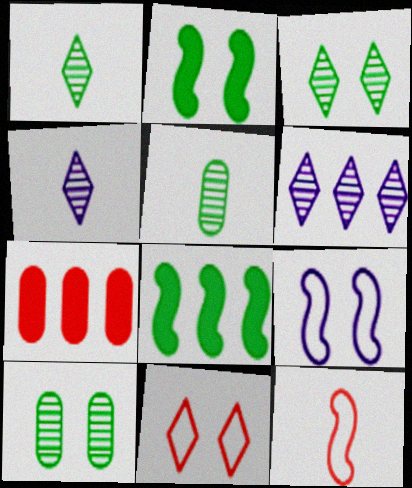[[1, 7, 9]]